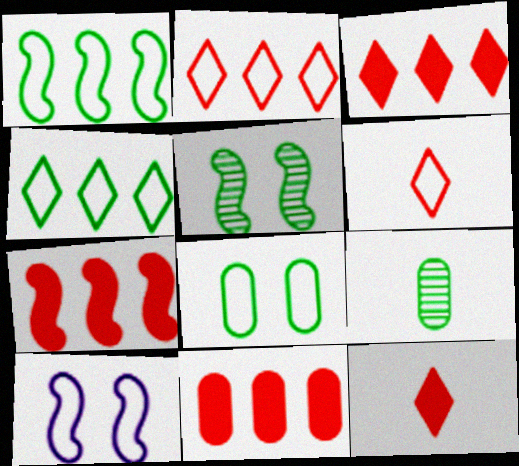[[3, 7, 11], 
[3, 9, 10]]